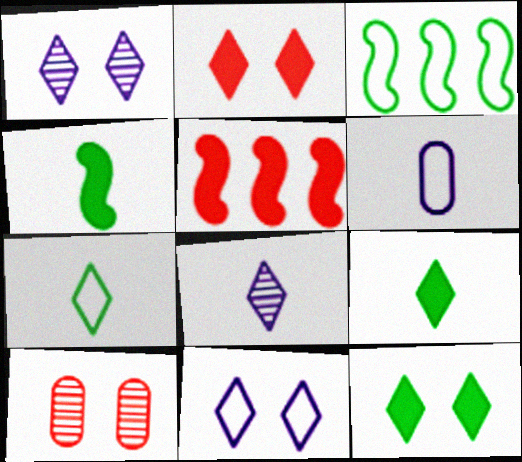[]